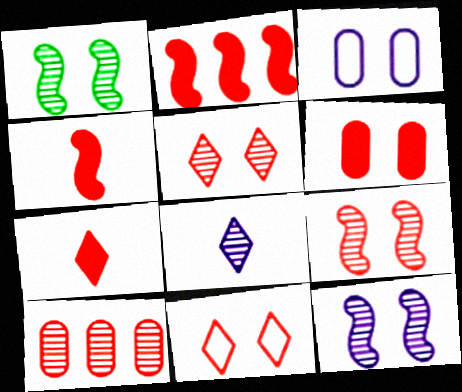[[1, 8, 10], 
[1, 9, 12], 
[2, 6, 7], 
[4, 10, 11], 
[6, 9, 11]]